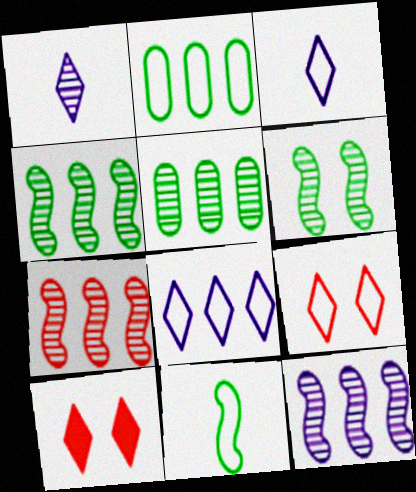[[4, 7, 12]]